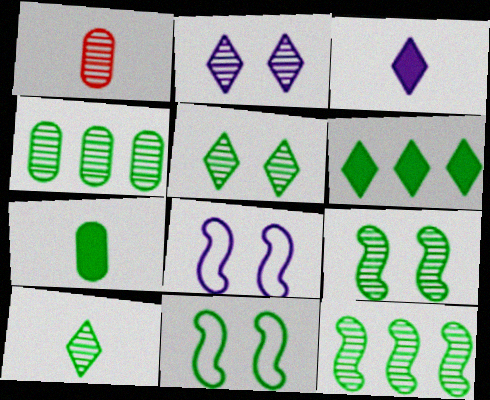[[1, 2, 12], 
[1, 6, 8], 
[4, 9, 10]]